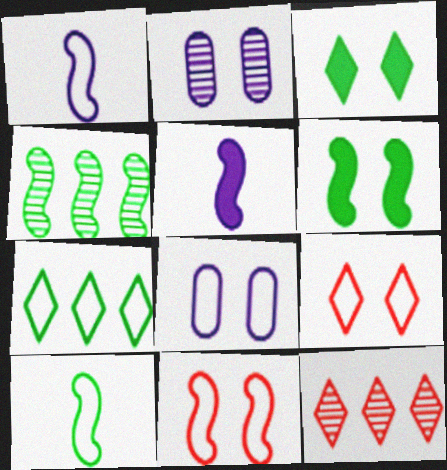[[2, 3, 11], 
[2, 6, 9], 
[4, 5, 11], 
[4, 6, 10]]